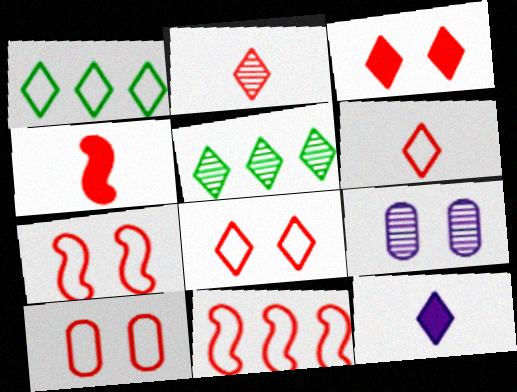[[1, 4, 9], 
[5, 8, 12], 
[6, 10, 11], 
[7, 8, 10]]